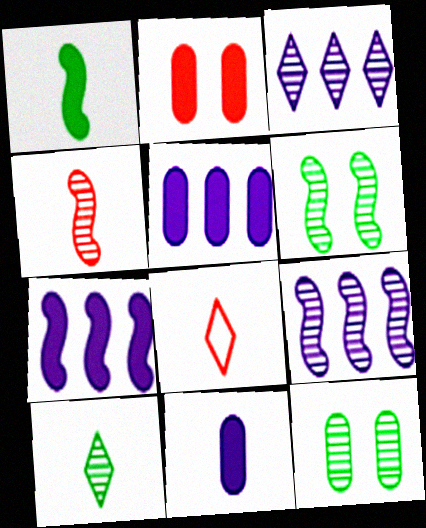[[3, 4, 12], 
[4, 6, 9], 
[5, 6, 8], 
[7, 8, 12]]